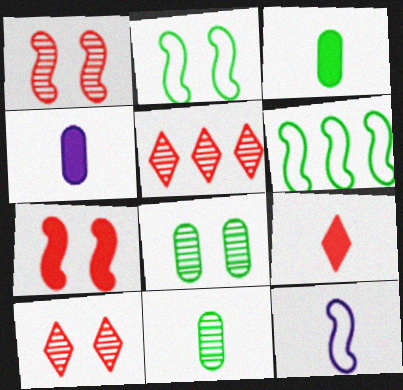[[2, 4, 5], 
[4, 6, 10], 
[9, 11, 12]]